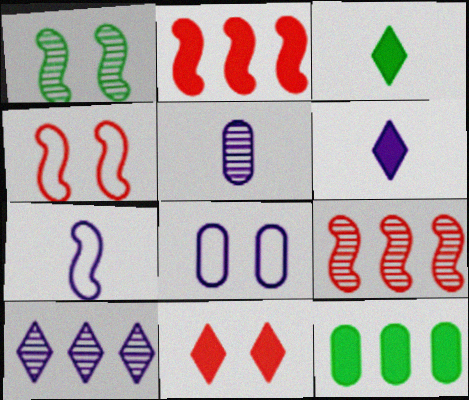[[1, 2, 7], 
[1, 8, 11], 
[3, 8, 9], 
[5, 6, 7]]